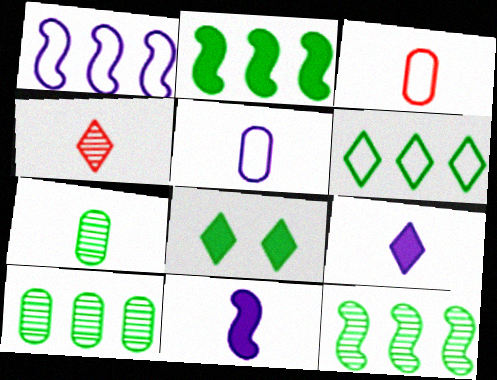[[2, 6, 10]]